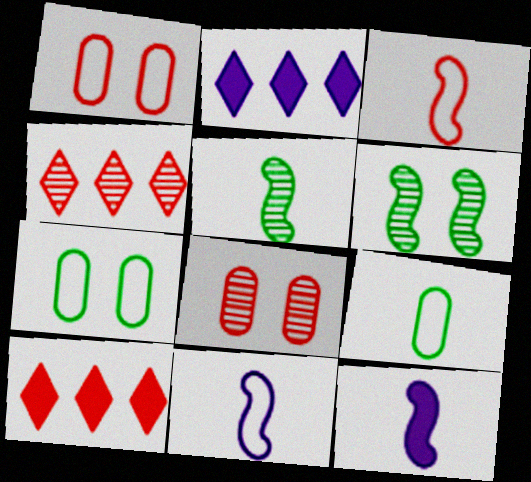[[1, 2, 5], 
[3, 5, 12], 
[3, 8, 10], 
[4, 7, 12]]